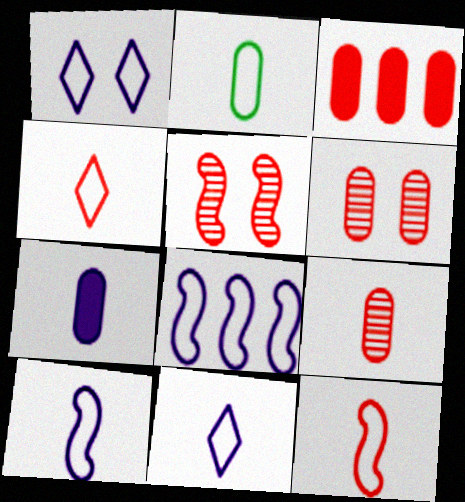[[2, 4, 10], 
[2, 7, 9], 
[2, 11, 12], 
[3, 4, 5]]